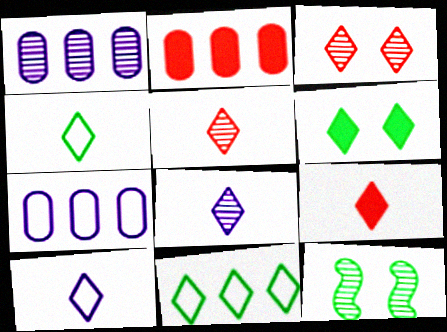[[1, 5, 12], 
[2, 10, 12], 
[4, 8, 9], 
[7, 9, 12]]